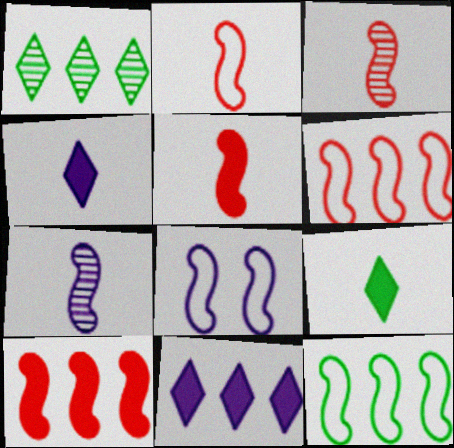[[2, 3, 5], 
[2, 8, 12]]